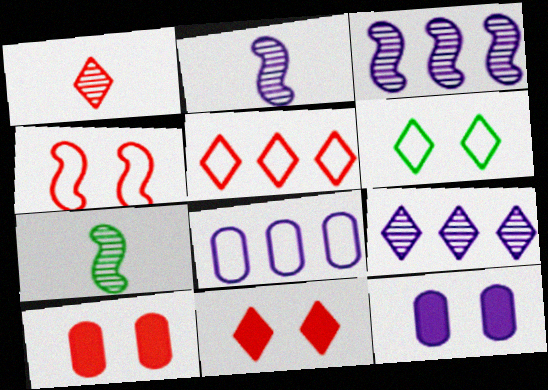[[1, 5, 11], 
[5, 7, 12], 
[7, 8, 11]]